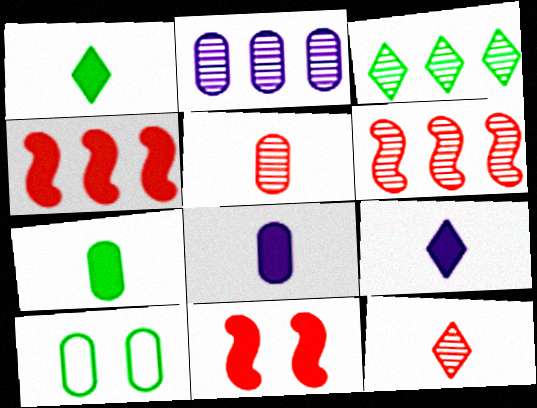[[2, 3, 6], 
[6, 9, 10]]